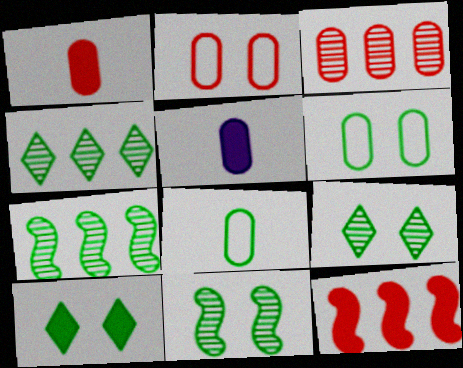[[1, 2, 3], 
[3, 5, 6], 
[5, 10, 12], 
[6, 10, 11], 
[7, 8, 10]]